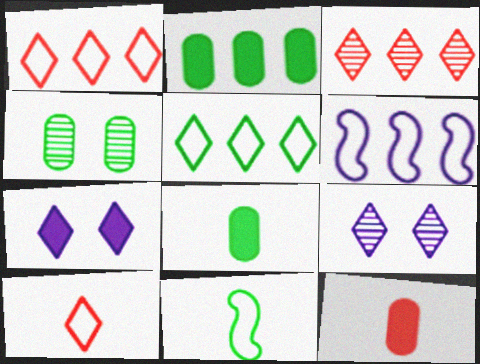[[2, 3, 6]]